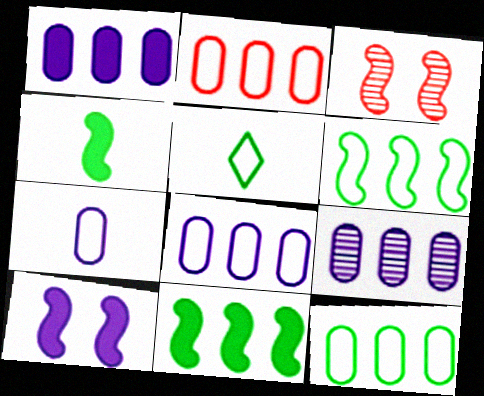[[1, 3, 5], 
[1, 8, 9], 
[2, 8, 12]]